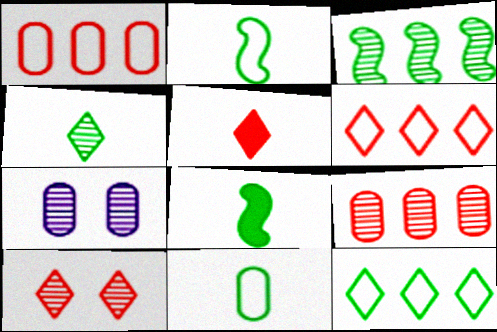[[4, 8, 11], 
[5, 6, 10], 
[6, 7, 8]]